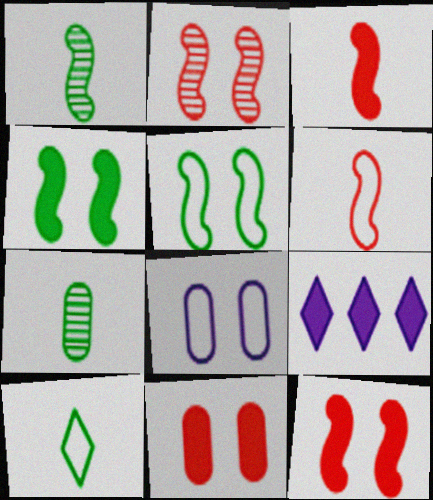[]